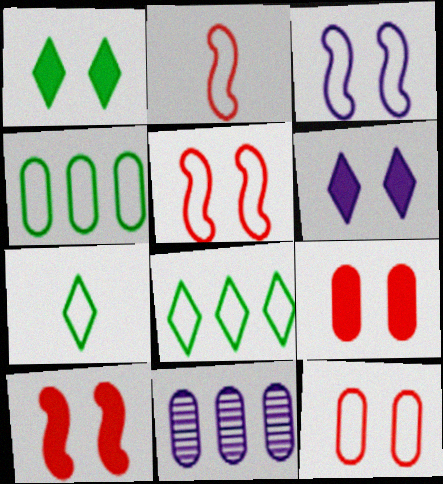[[1, 2, 11], 
[7, 10, 11]]